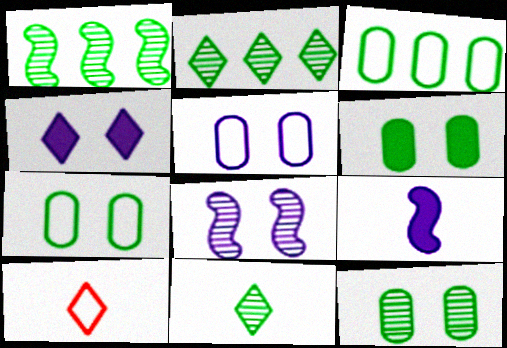[[1, 11, 12], 
[2, 4, 10], 
[4, 5, 8], 
[6, 7, 12]]